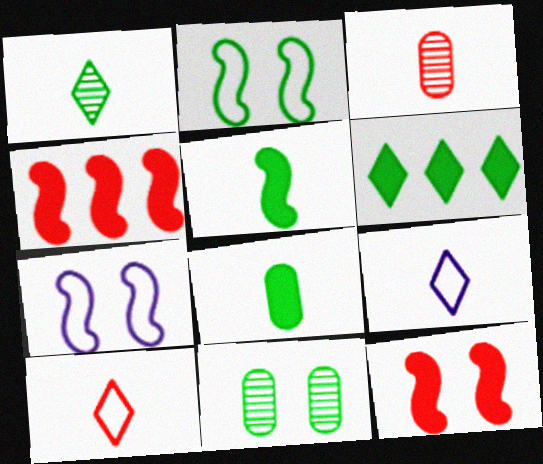[[3, 5, 9], 
[3, 6, 7], 
[4, 9, 11]]